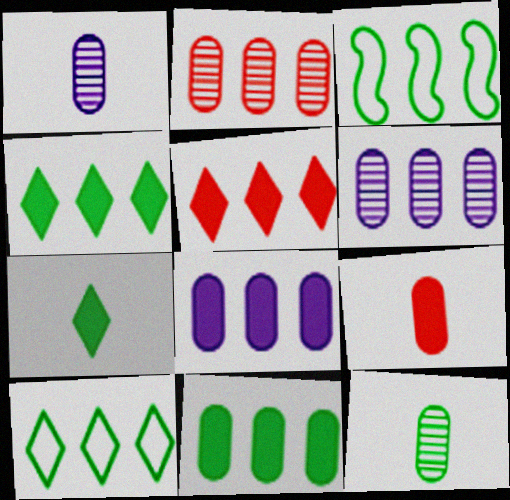[[3, 5, 6]]